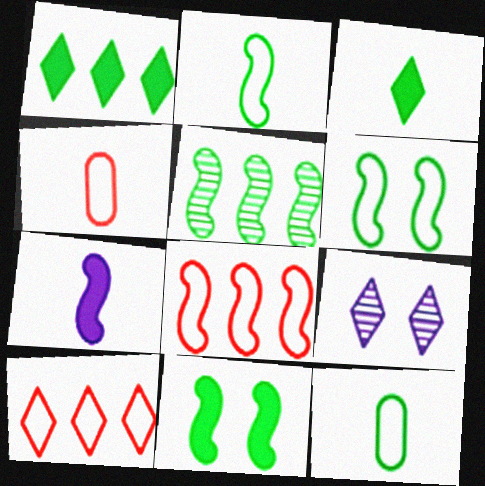[[2, 5, 11], 
[3, 9, 10]]